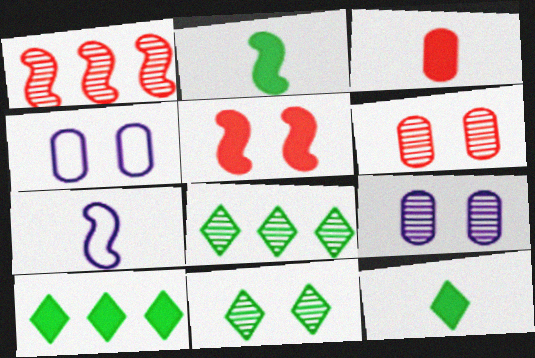[[1, 4, 12], 
[4, 5, 11], 
[6, 7, 10]]